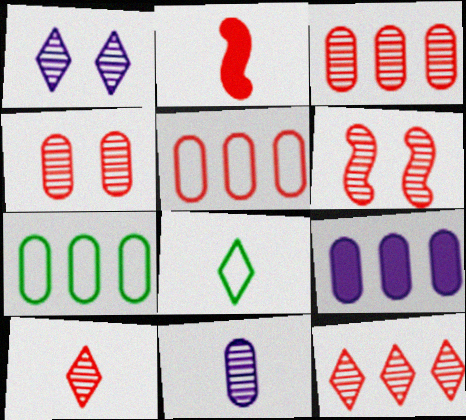[[1, 2, 7], 
[2, 8, 11], 
[3, 6, 10], 
[3, 7, 9], 
[6, 8, 9]]